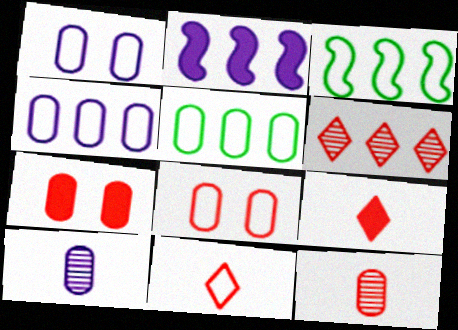[[1, 3, 11], 
[2, 5, 6], 
[5, 7, 10]]